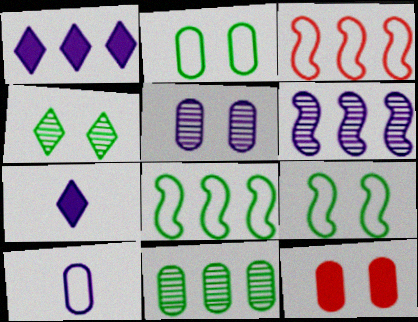[[1, 3, 11], 
[2, 5, 12], 
[10, 11, 12]]